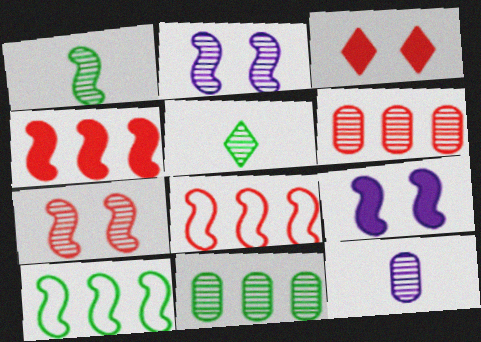[[1, 8, 9], 
[2, 5, 6], 
[3, 10, 12]]